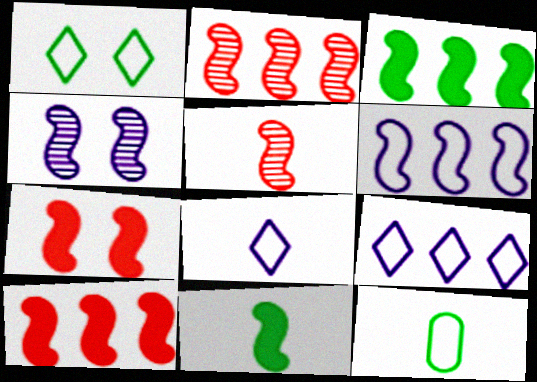[[2, 3, 6]]